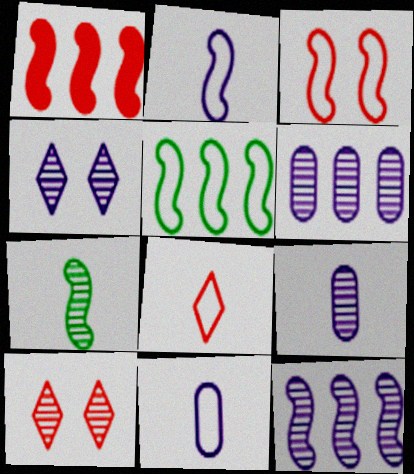[[1, 5, 12], 
[2, 3, 5], 
[4, 9, 12], 
[6, 7, 10]]